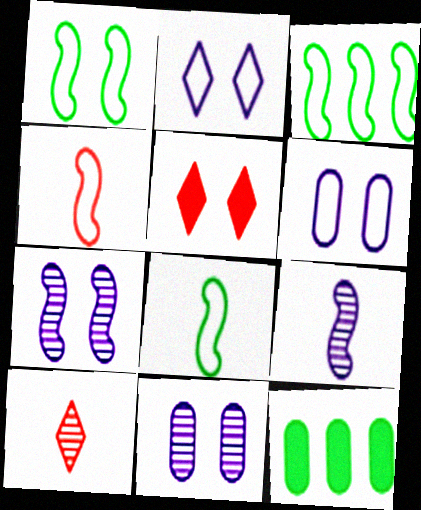[[1, 3, 8], 
[1, 5, 11]]